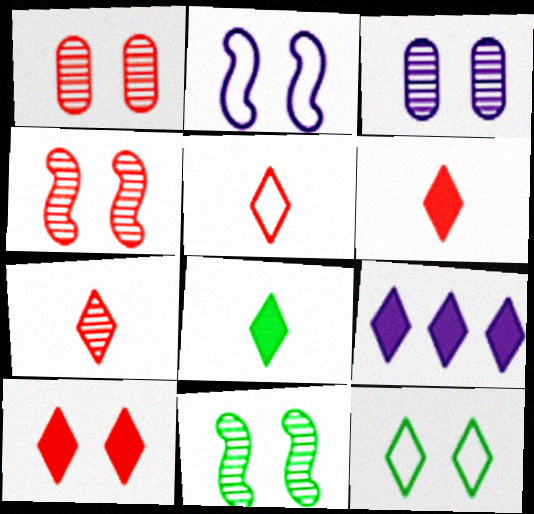[[5, 6, 7], 
[7, 9, 12], 
[8, 9, 10]]